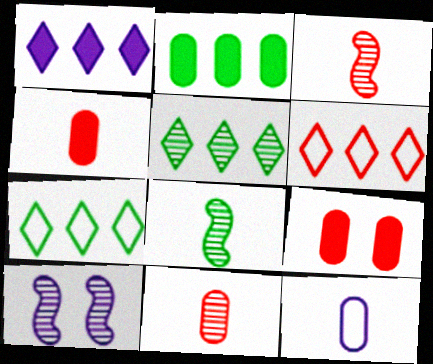[[1, 5, 6], 
[1, 10, 12], 
[3, 6, 9], 
[4, 7, 10], 
[5, 10, 11]]